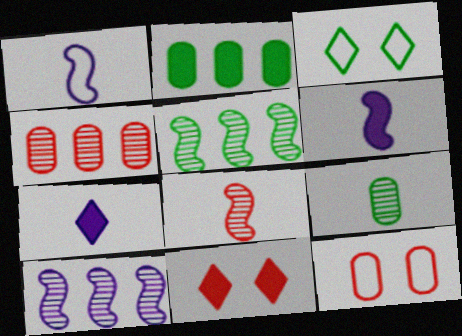[[2, 6, 11], 
[3, 4, 6], 
[5, 7, 12]]